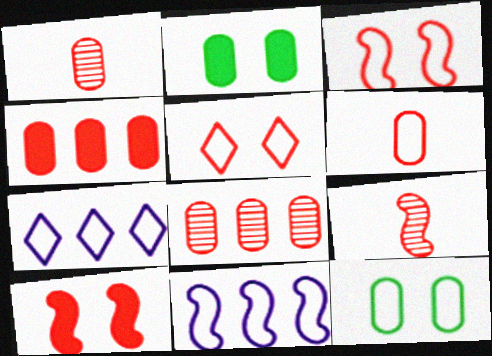[[2, 7, 9], 
[4, 5, 9]]